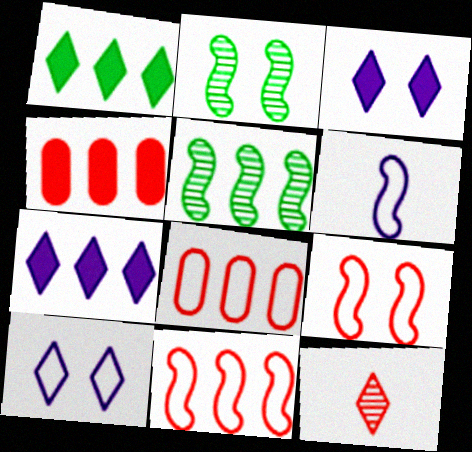[[1, 10, 12], 
[4, 9, 12], 
[5, 7, 8]]